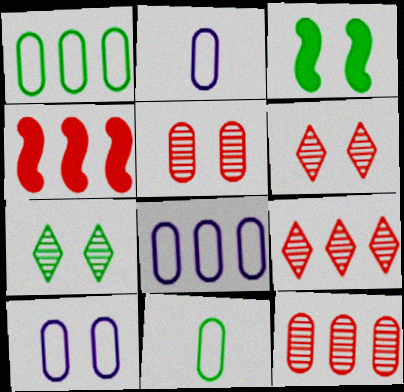[[2, 3, 9], 
[2, 4, 7], 
[2, 8, 10], 
[3, 6, 10]]